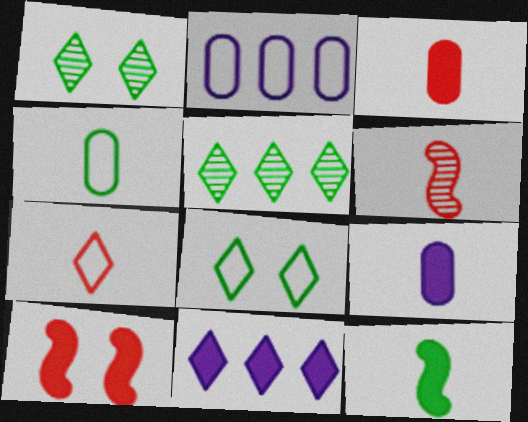[[1, 7, 11], 
[3, 6, 7]]